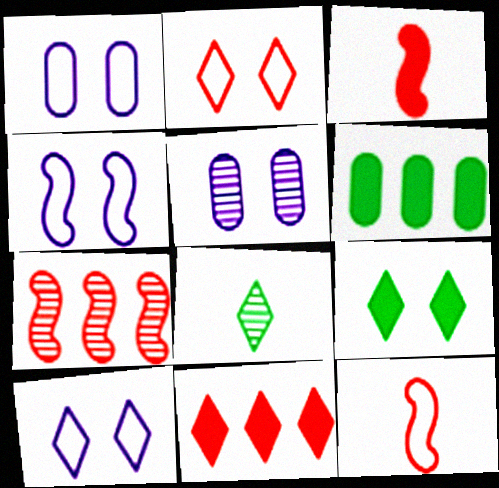[[1, 4, 10], 
[5, 7, 8], 
[8, 10, 11]]